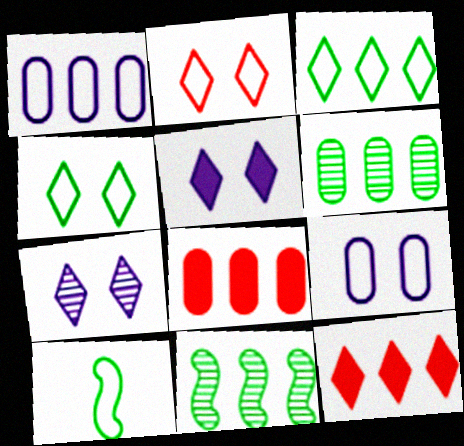[[1, 2, 10], 
[1, 6, 8], 
[1, 11, 12], 
[7, 8, 10]]